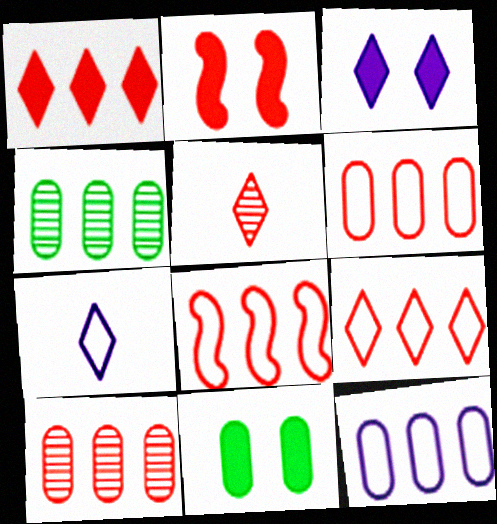[[1, 8, 10], 
[2, 3, 11], 
[2, 4, 7], 
[2, 5, 6], 
[6, 8, 9]]